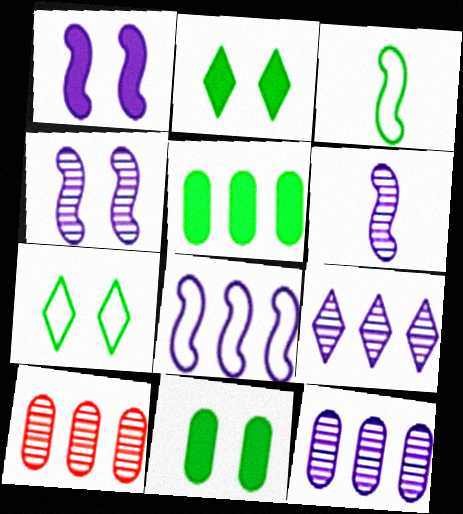[[1, 6, 8]]